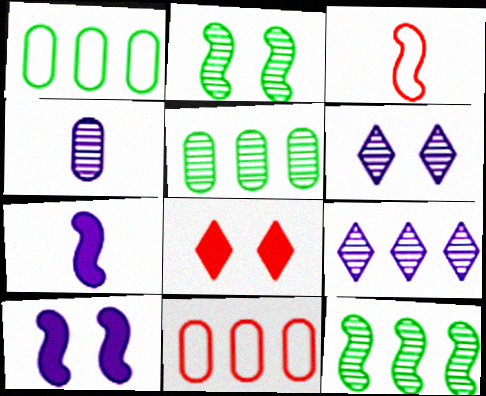[[3, 10, 12]]